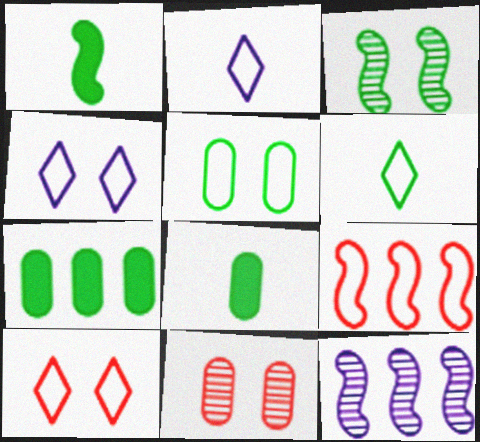[[2, 5, 9], 
[3, 6, 7], 
[8, 10, 12]]